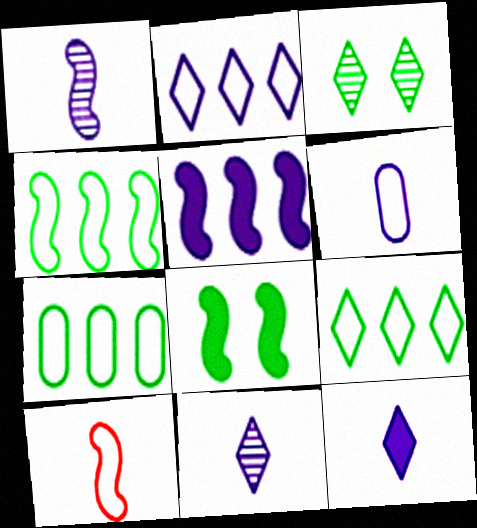[[1, 6, 12], 
[4, 7, 9]]